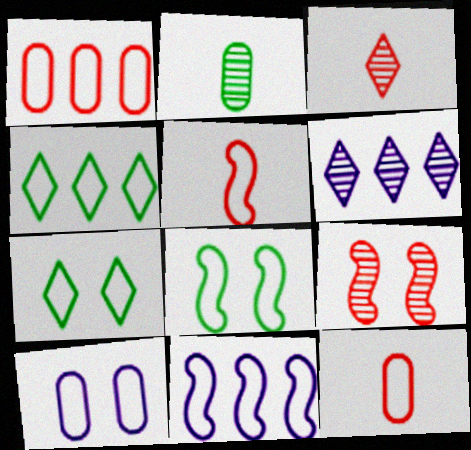[[1, 4, 11], 
[2, 6, 9], 
[4, 5, 10], 
[5, 8, 11], 
[7, 11, 12]]